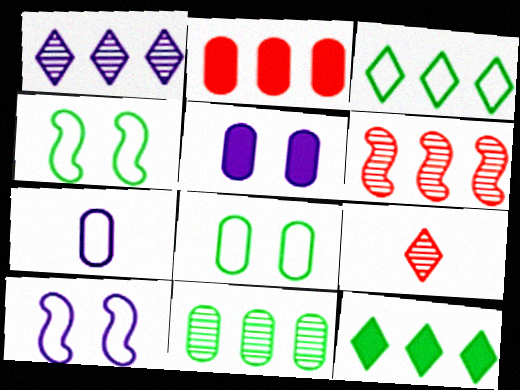[[1, 6, 11]]